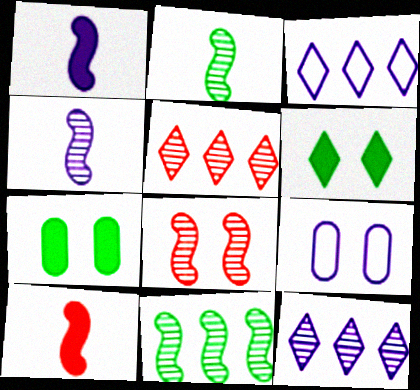[[1, 9, 12], 
[4, 8, 11], 
[6, 8, 9]]